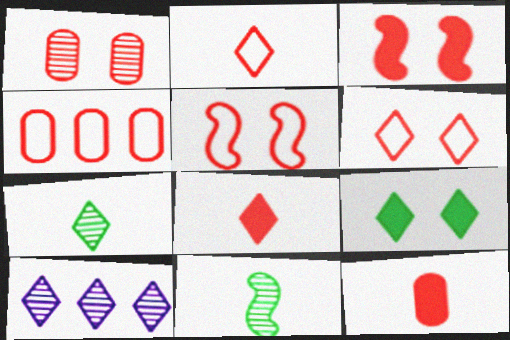[[1, 3, 6], 
[1, 4, 12], 
[1, 10, 11], 
[2, 4, 5], 
[2, 9, 10]]